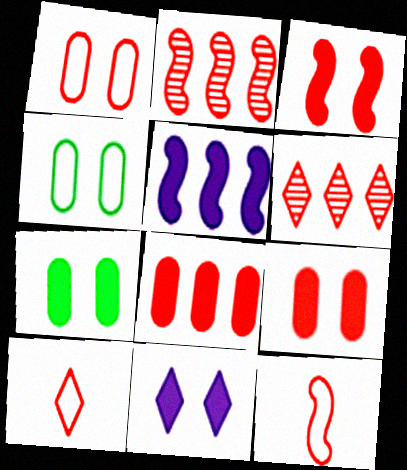[[2, 3, 12], 
[2, 9, 10], 
[3, 7, 11], 
[6, 9, 12]]